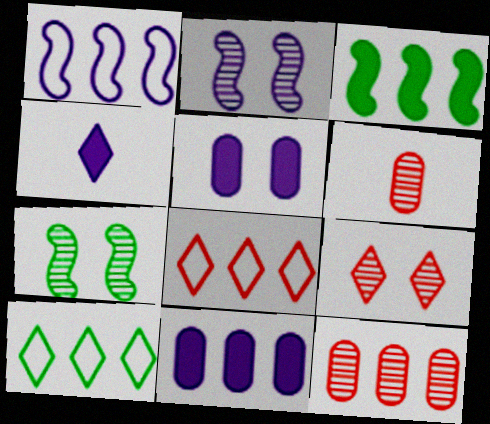[[4, 9, 10]]